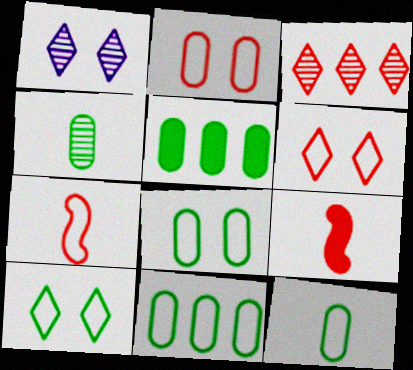[[1, 5, 7], 
[1, 9, 11], 
[2, 3, 9], 
[4, 5, 8], 
[8, 11, 12]]